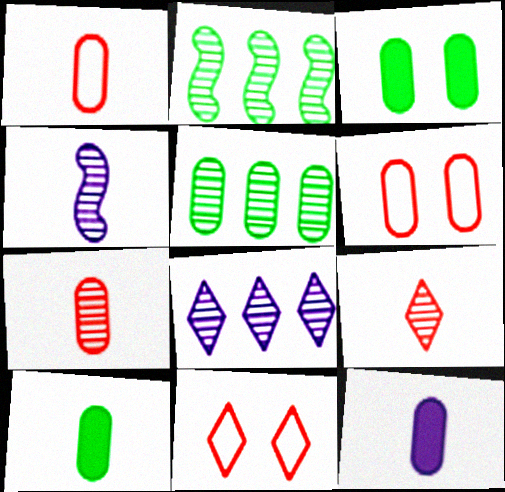[[2, 11, 12], 
[5, 6, 12]]